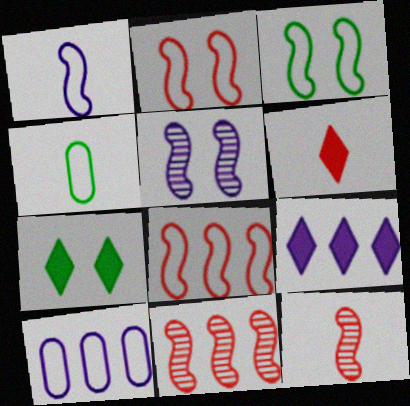[[1, 3, 8], 
[6, 7, 9], 
[7, 10, 12]]